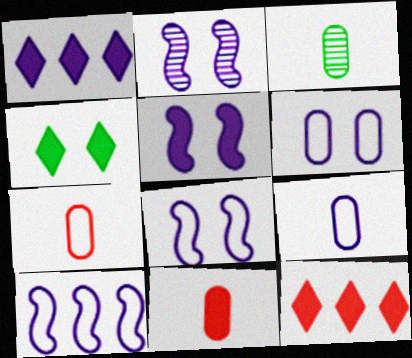[[1, 2, 9], 
[2, 5, 8], 
[3, 8, 12], 
[3, 9, 11]]